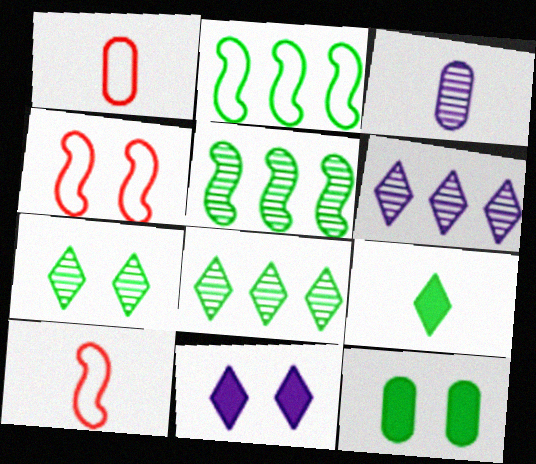[[1, 5, 11], 
[3, 9, 10], 
[6, 10, 12]]